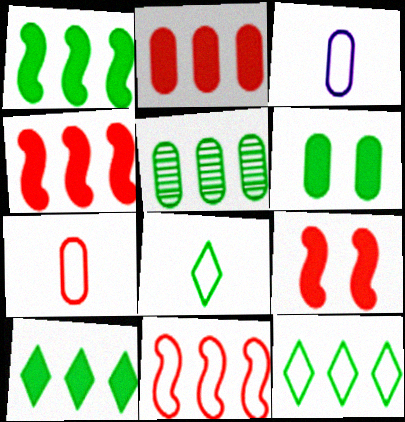[[1, 5, 12]]